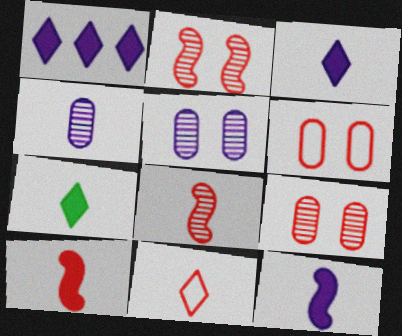[]